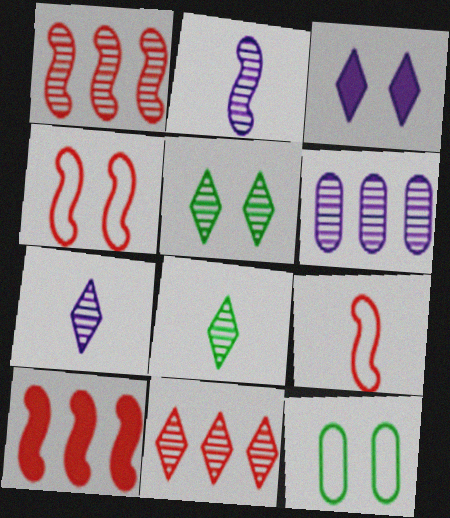[[5, 7, 11], 
[7, 10, 12]]